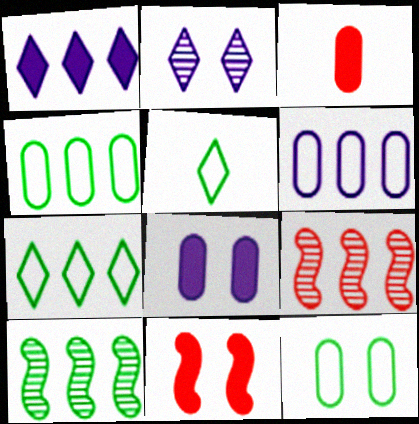[[1, 4, 9], 
[2, 11, 12], 
[5, 8, 9]]